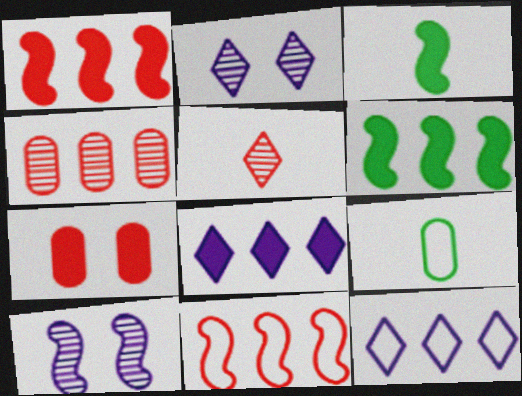[[1, 2, 9], 
[3, 7, 8], 
[3, 10, 11], 
[4, 6, 12], 
[5, 7, 11]]